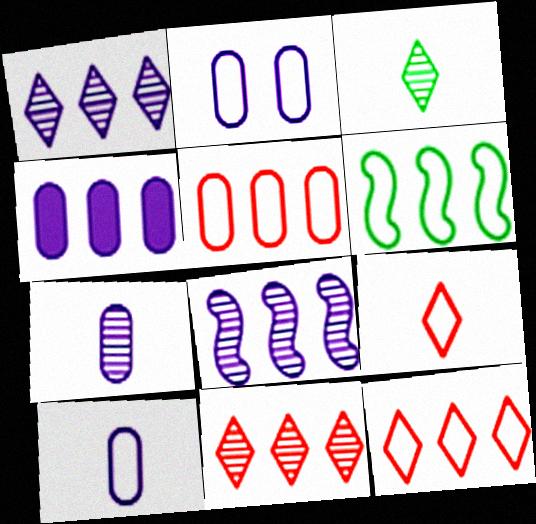[[2, 4, 7], 
[2, 6, 9], 
[4, 6, 11]]